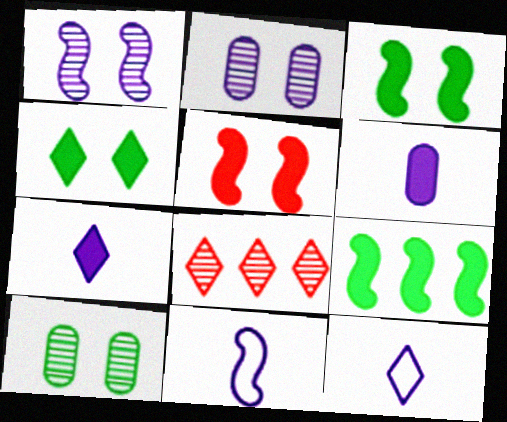[[4, 8, 12]]